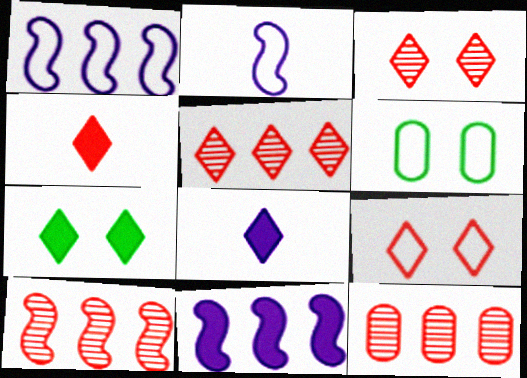[[2, 7, 12], 
[4, 5, 9], 
[5, 10, 12], 
[6, 8, 10]]